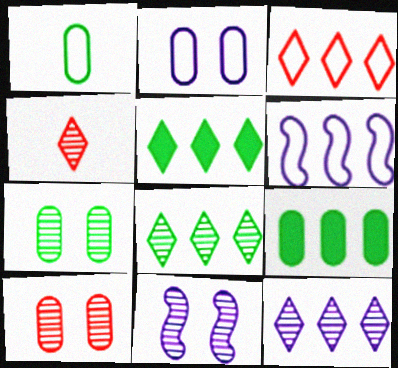[[1, 7, 9], 
[3, 5, 12]]